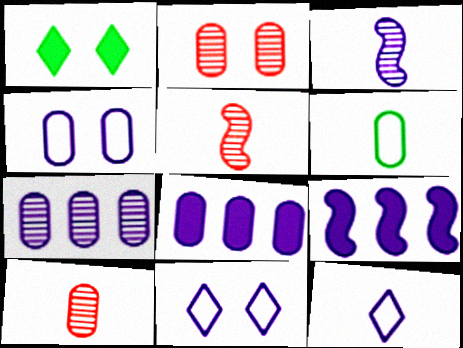[[2, 6, 8], 
[3, 8, 11]]